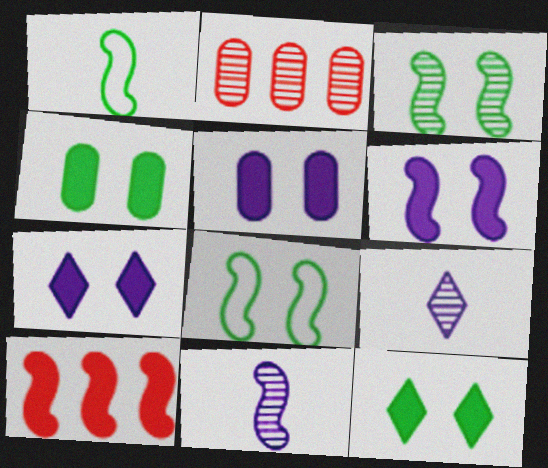[[1, 2, 7], 
[2, 3, 9], 
[5, 6, 7], 
[8, 10, 11]]